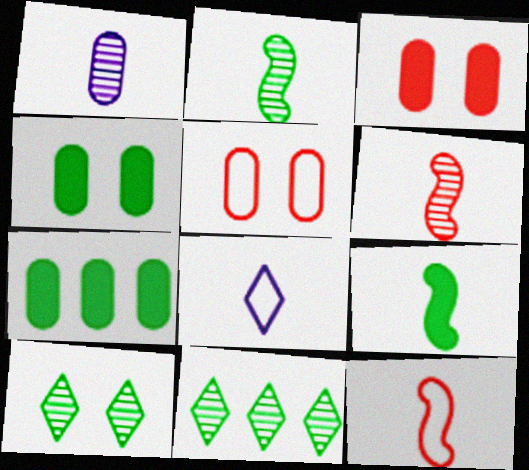[[1, 5, 7]]